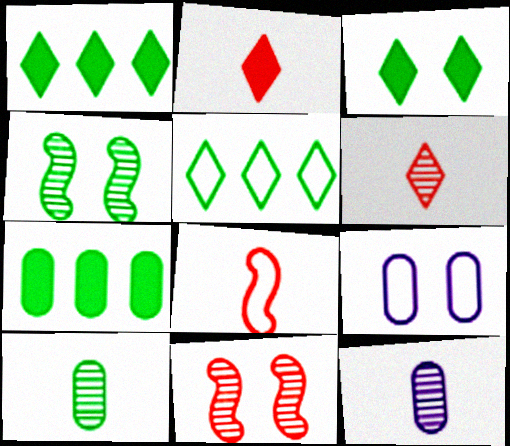[[3, 9, 11], 
[5, 8, 9]]